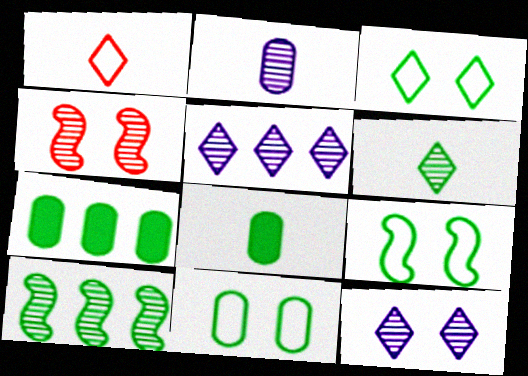[[3, 8, 10], 
[3, 9, 11], 
[6, 7, 9]]